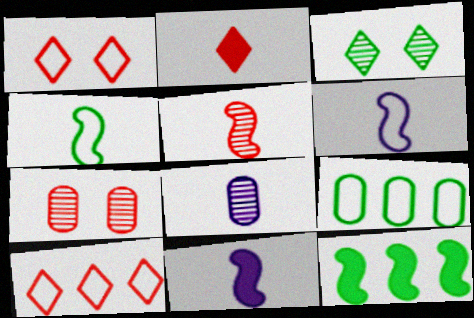[[1, 6, 9], 
[1, 8, 12], 
[2, 4, 8], 
[4, 5, 11]]